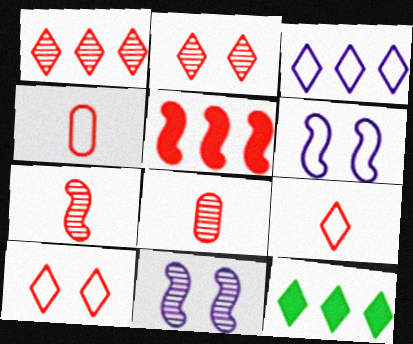[[1, 3, 12], 
[2, 4, 5], 
[4, 11, 12], 
[5, 8, 10], 
[6, 8, 12]]